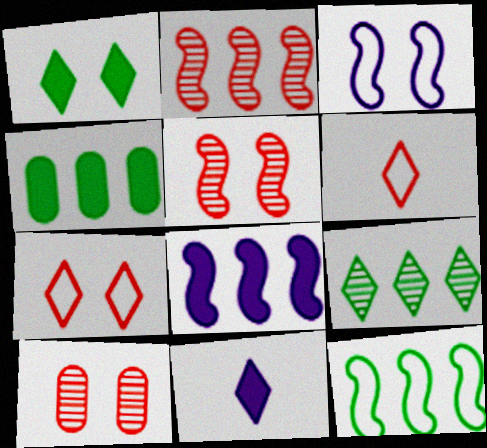[[1, 3, 10], 
[2, 8, 12], 
[4, 9, 12], 
[7, 9, 11], 
[10, 11, 12]]